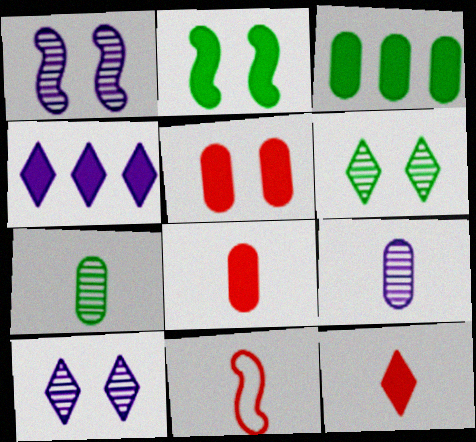[[2, 4, 8], 
[3, 10, 11]]